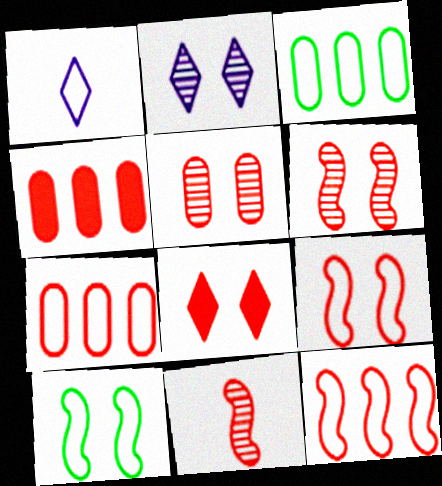[[1, 3, 9], 
[1, 7, 10], 
[5, 8, 9], 
[7, 8, 11]]